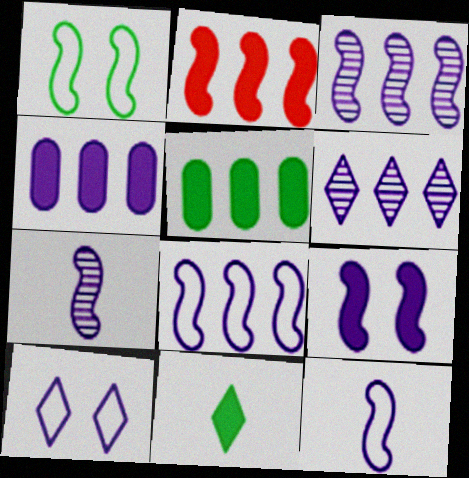[[1, 2, 7], 
[3, 9, 12], 
[4, 6, 8], 
[4, 7, 10], 
[7, 8, 9]]